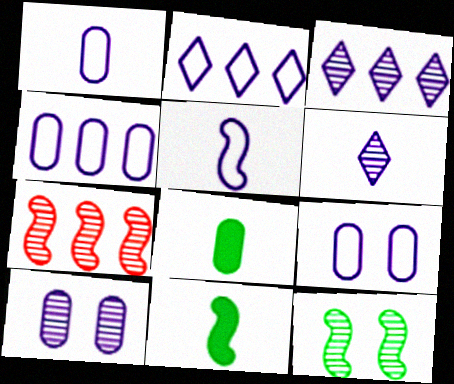[[1, 4, 9], 
[2, 5, 9]]